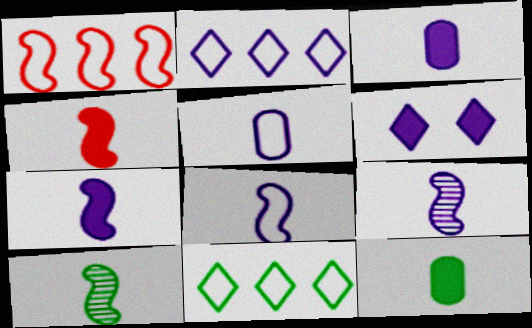[[4, 8, 10], 
[7, 8, 9]]